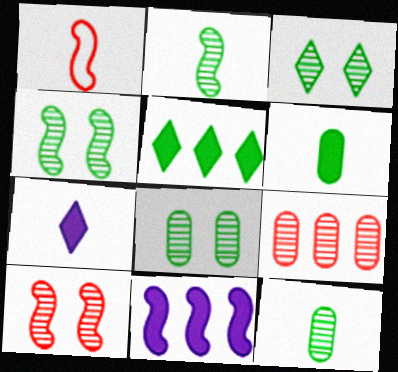[[1, 4, 11], 
[1, 7, 12], 
[3, 4, 8]]